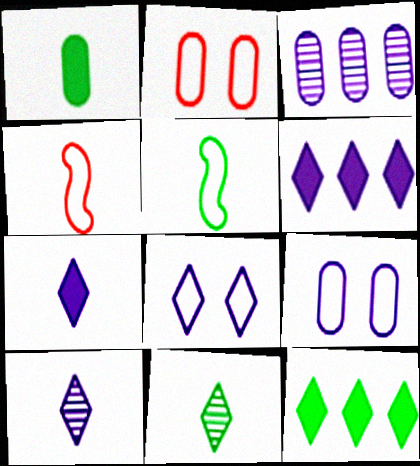[[1, 2, 3], 
[1, 4, 10], 
[1, 5, 11], 
[6, 8, 10]]